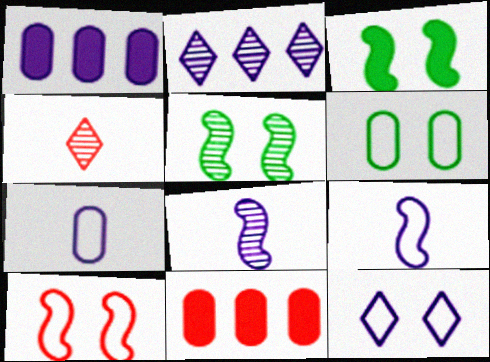[[1, 8, 12], 
[4, 10, 11], 
[6, 10, 12]]